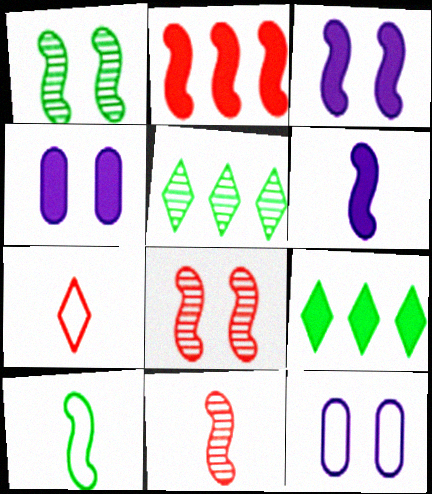[[6, 10, 11], 
[9, 11, 12]]